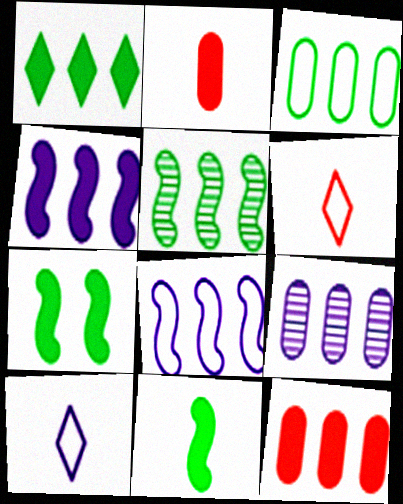[[1, 3, 5], 
[1, 4, 12], 
[3, 9, 12], 
[6, 7, 9]]